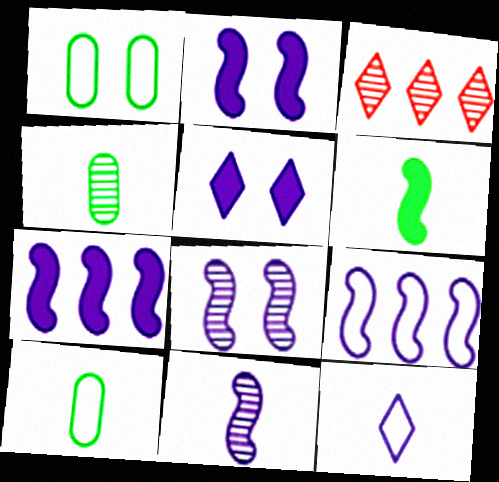[[2, 3, 10], 
[2, 9, 11], 
[3, 4, 8]]